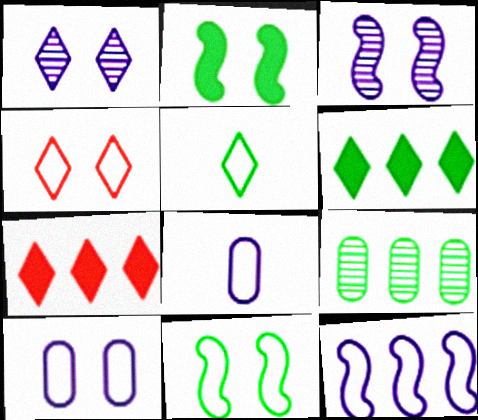[[1, 5, 7], 
[2, 5, 9], 
[4, 10, 11], 
[7, 9, 12]]